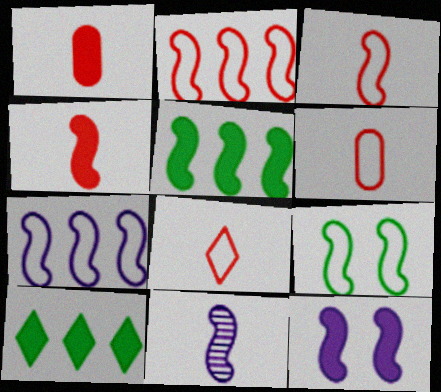[[1, 10, 12], 
[3, 6, 8], 
[3, 7, 9], 
[4, 5, 12], 
[7, 11, 12]]